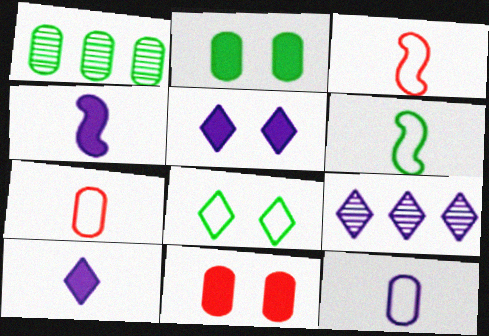[[1, 3, 5], 
[1, 11, 12], 
[2, 3, 9], 
[6, 9, 11]]